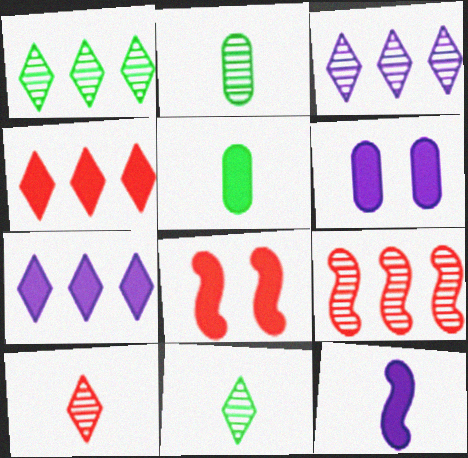[[5, 7, 8], 
[6, 7, 12]]